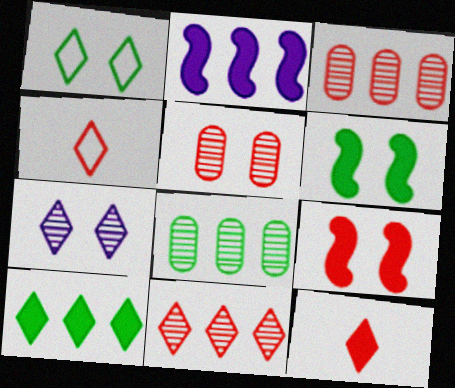[[3, 4, 9], 
[4, 7, 10]]